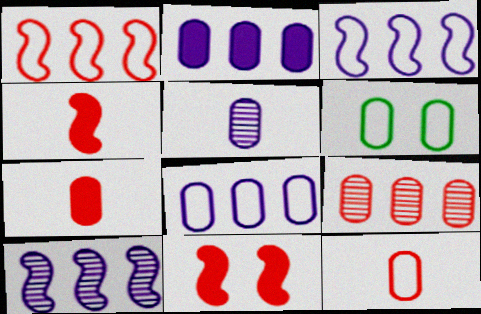[[6, 8, 12]]